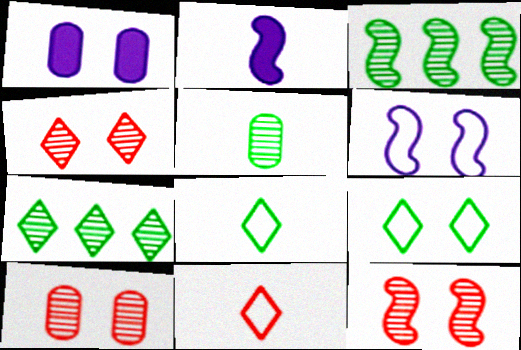[[1, 3, 11], 
[1, 9, 12], 
[2, 5, 11], 
[4, 10, 12]]